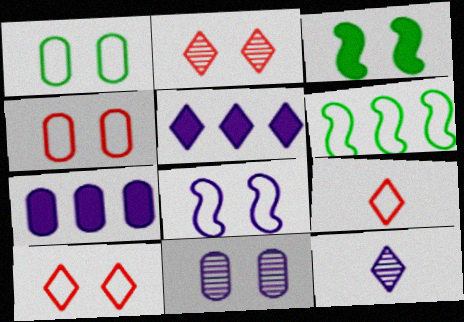[[1, 8, 10], 
[3, 10, 11], 
[7, 8, 12]]